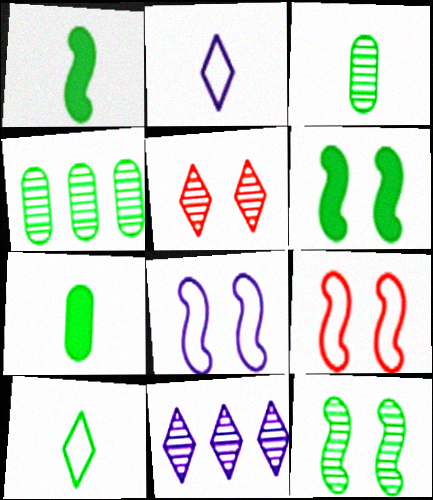[[1, 3, 10], 
[4, 6, 10], 
[7, 9, 11]]